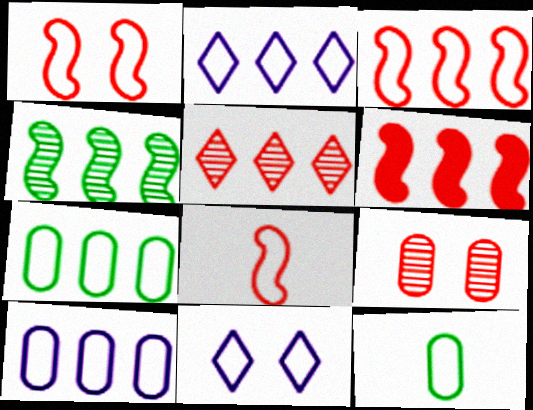[[1, 2, 12], 
[1, 3, 8], 
[2, 3, 7], 
[3, 11, 12], 
[7, 8, 11]]